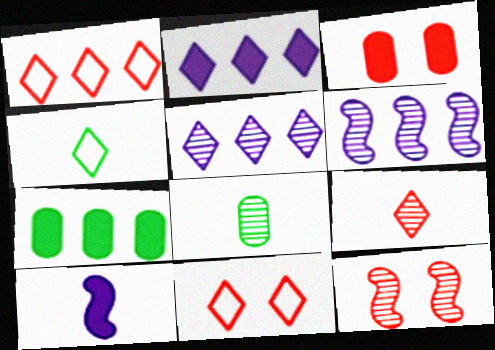[[1, 6, 7], 
[3, 4, 6], 
[3, 11, 12], 
[5, 8, 12]]